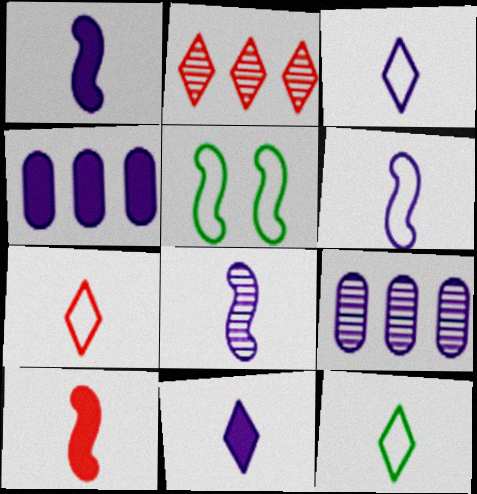[[1, 6, 8], 
[3, 7, 12]]